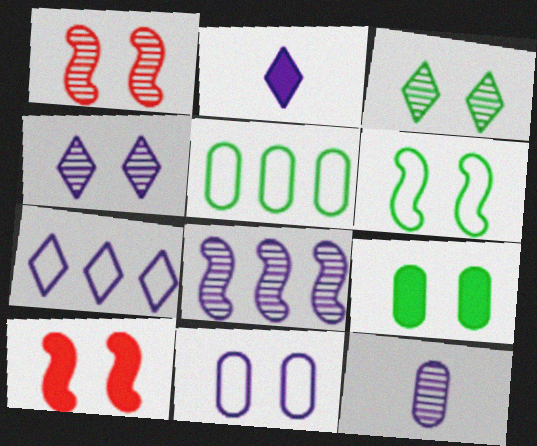[[1, 2, 5], 
[2, 4, 7], 
[2, 8, 11], 
[3, 6, 9], 
[3, 10, 11], 
[4, 8, 12]]